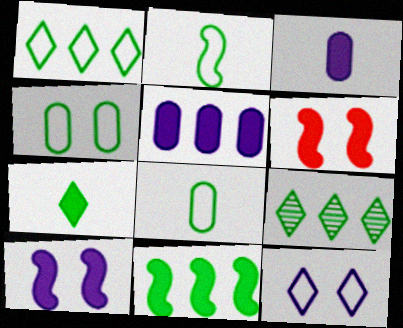[[1, 2, 4], 
[5, 6, 7]]